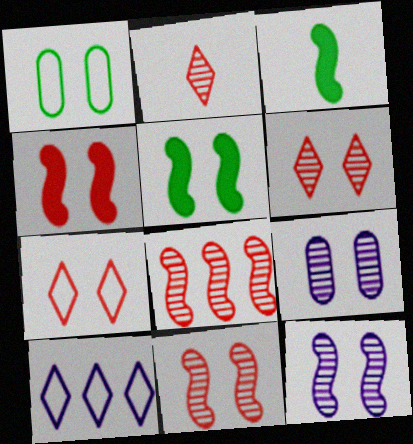[[5, 7, 9]]